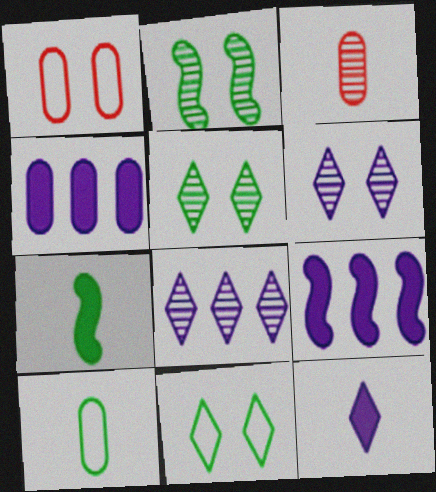[[1, 7, 8], 
[2, 3, 8], 
[3, 9, 11]]